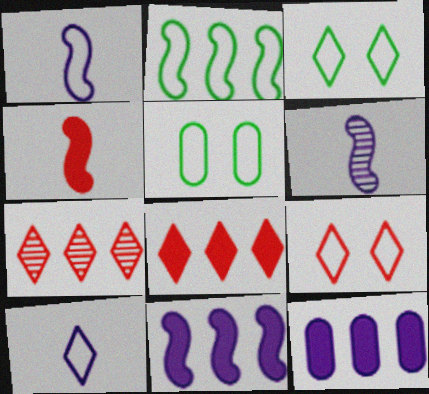[[2, 7, 12], 
[5, 6, 8]]